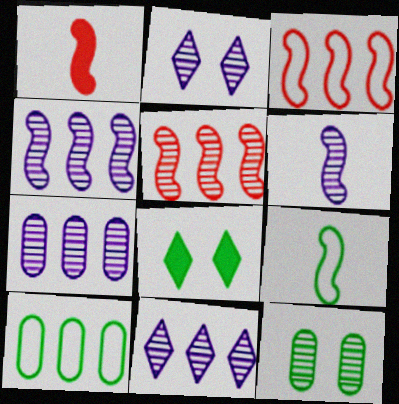[[1, 2, 10], 
[1, 6, 9], 
[2, 6, 7], 
[4, 7, 11]]